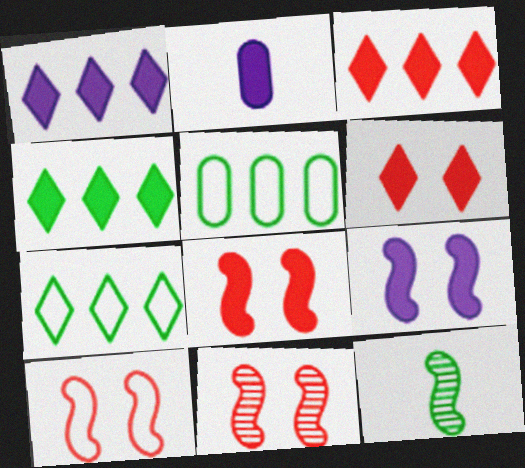[[1, 2, 9], 
[1, 3, 4], 
[2, 4, 8], 
[2, 7, 11], 
[8, 10, 11]]